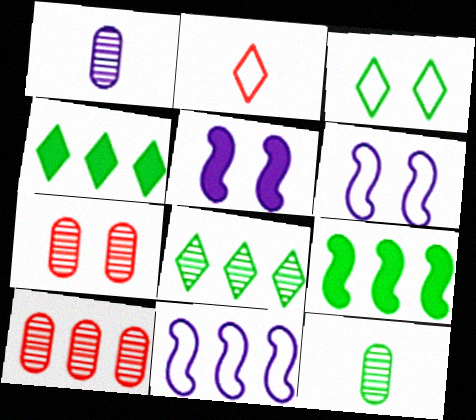[[3, 5, 7], 
[3, 9, 12], 
[4, 10, 11]]